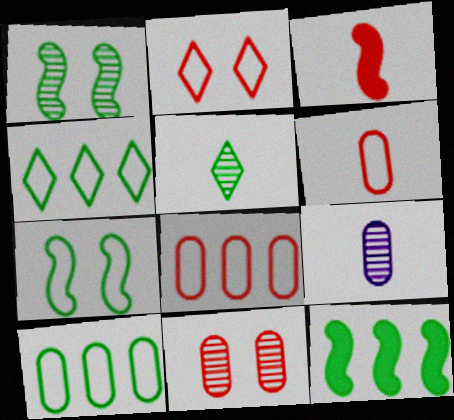[[2, 9, 12]]